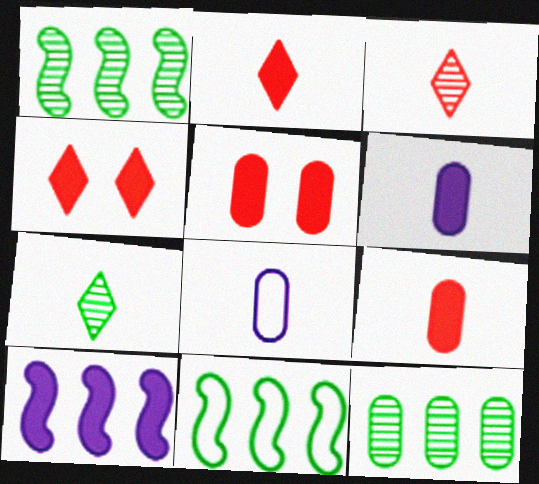[[1, 4, 8], 
[5, 8, 12]]